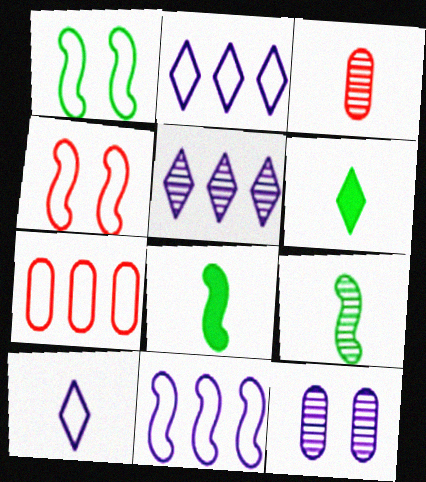[[1, 7, 10], 
[3, 8, 10]]